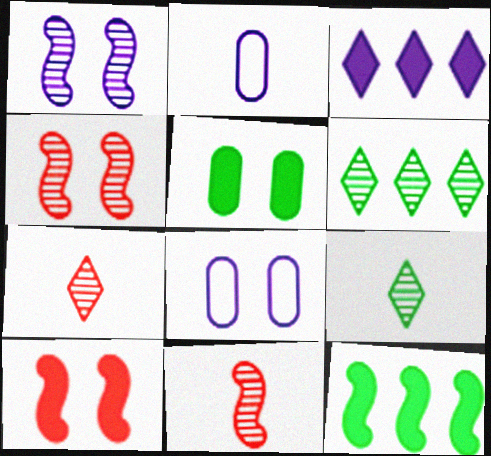[[1, 2, 3], 
[2, 6, 10], 
[7, 8, 12]]